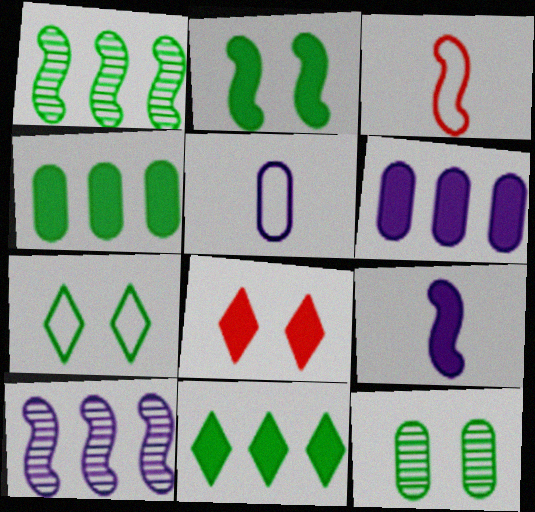[[1, 5, 8], 
[2, 3, 10], 
[2, 7, 12], 
[4, 8, 9]]